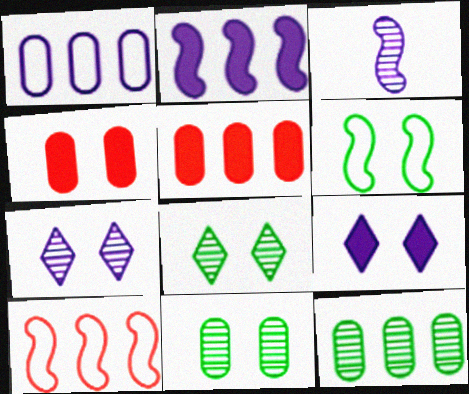[[1, 3, 9], 
[1, 5, 12], 
[4, 6, 7]]